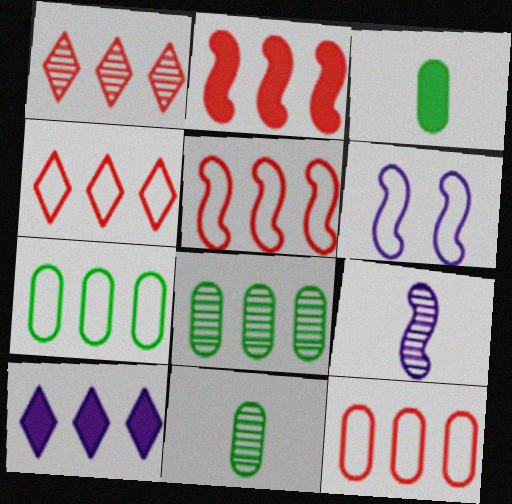[[1, 2, 12], 
[1, 3, 6], 
[4, 5, 12], 
[5, 8, 10]]